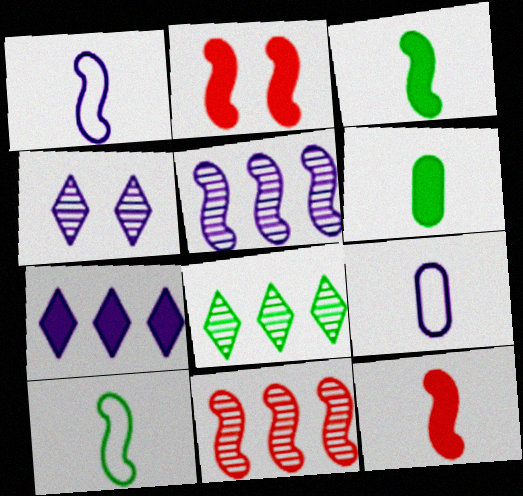[[2, 5, 10], 
[2, 6, 7], 
[2, 8, 9]]